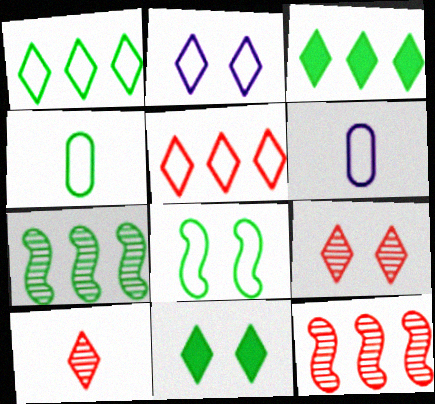[[1, 4, 8], 
[2, 3, 10], 
[2, 9, 11], 
[4, 7, 11], 
[5, 6, 8], 
[6, 11, 12]]